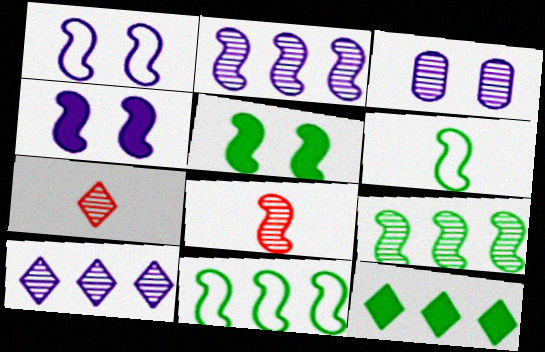[[3, 7, 9], 
[4, 8, 11], 
[5, 6, 9]]